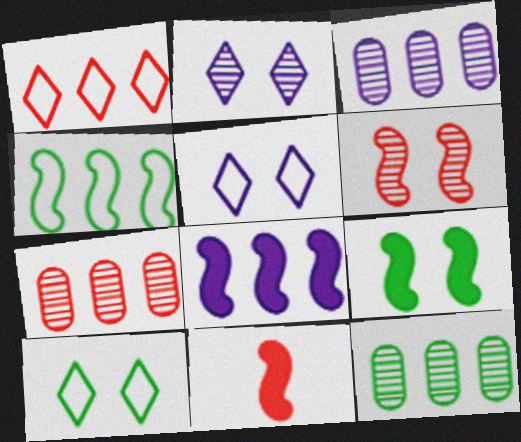[[1, 8, 12], 
[3, 7, 12], 
[3, 10, 11], 
[5, 11, 12], 
[8, 9, 11]]